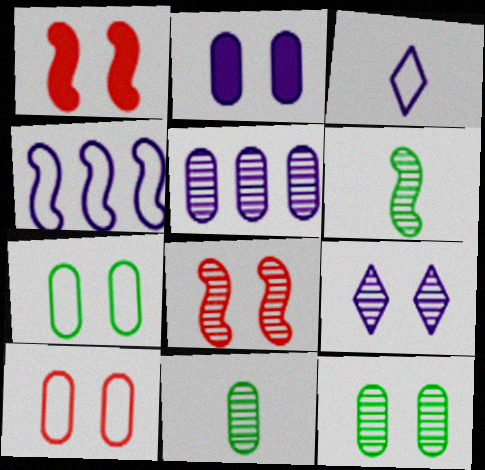[[1, 4, 6], 
[1, 7, 9], 
[2, 10, 12], 
[8, 9, 12]]